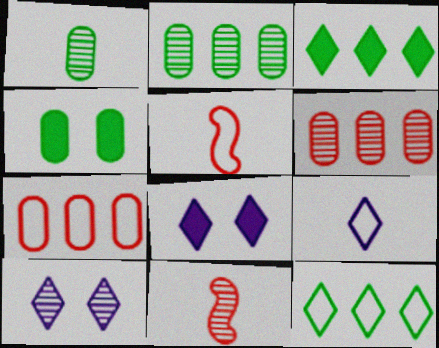[[2, 5, 8], 
[2, 10, 11]]